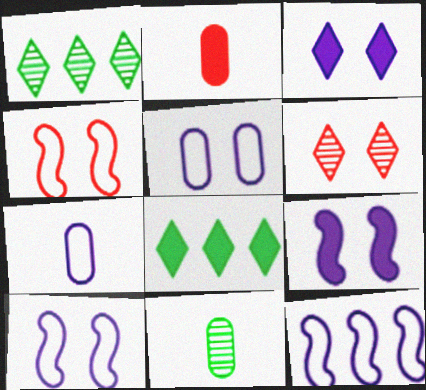[[1, 2, 10], 
[2, 7, 11], 
[2, 8, 9]]